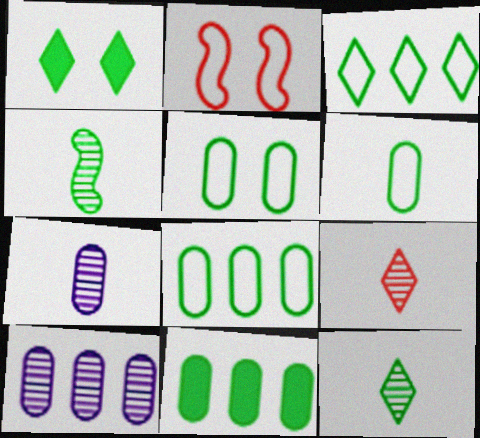[[1, 3, 12], 
[1, 4, 8], 
[4, 7, 9], 
[5, 6, 8]]